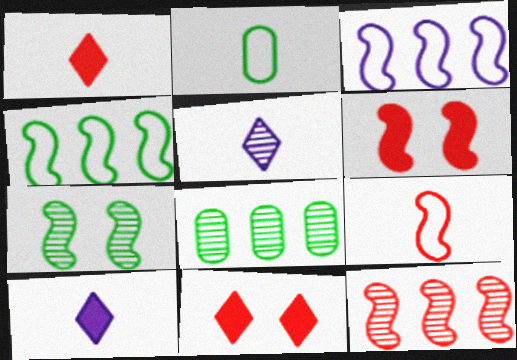[[6, 9, 12]]